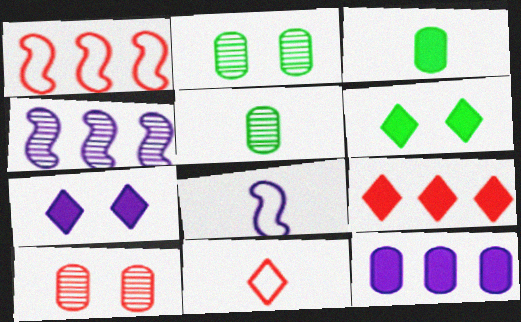[[1, 5, 7], 
[2, 8, 9]]